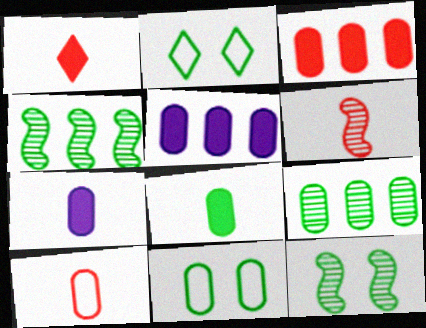[[1, 6, 10], 
[2, 4, 8], 
[2, 5, 6], 
[8, 9, 11]]